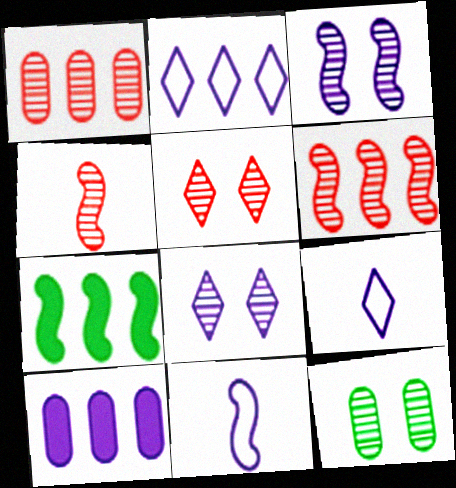[[1, 2, 7], 
[1, 4, 5], 
[3, 5, 12], 
[3, 9, 10], 
[8, 10, 11]]